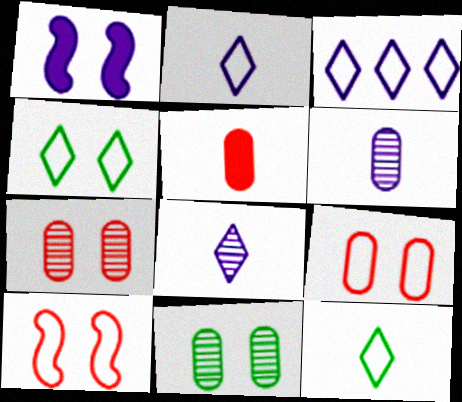[[1, 3, 6], 
[1, 4, 7]]